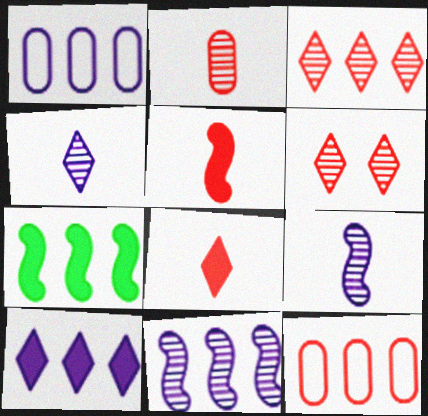[[1, 3, 7], 
[1, 10, 11], 
[5, 6, 12]]